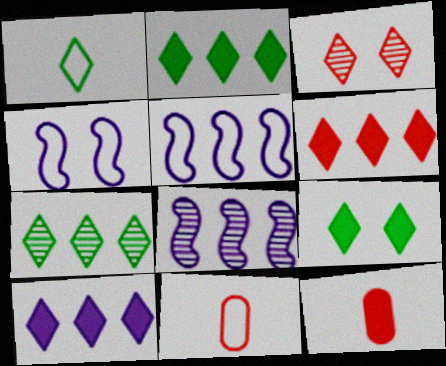[[1, 3, 10], 
[1, 7, 9], 
[2, 6, 10], 
[4, 7, 12], 
[8, 9, 11]]